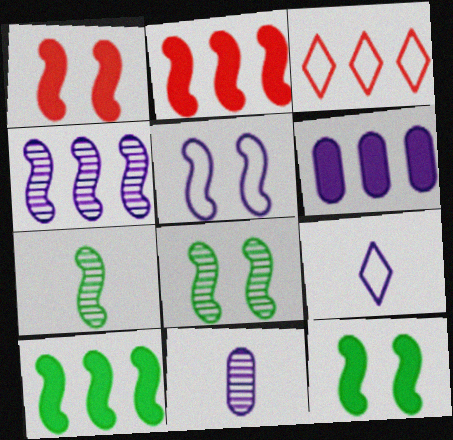[[1, 5, 8], 
[2, 5, 7], 
[3, 11, 12]]